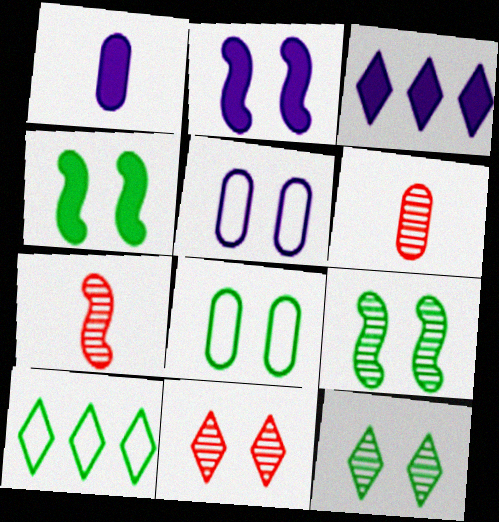[[1, 2, 3], 
[2, 6, 10], 
[2, 8, 11], 
[3, 7, 8], 
[4, 5, 11], 
[4, 8, 12]]